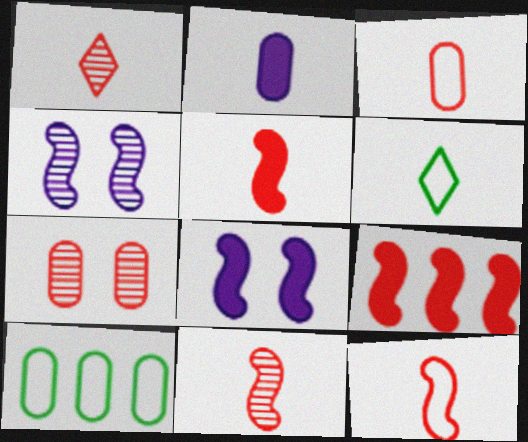[[1, 3, 5], 
[1, 8, 10], 
[2, 6, 11], 
[2, 7, 10], 
[5, 11, 12]]